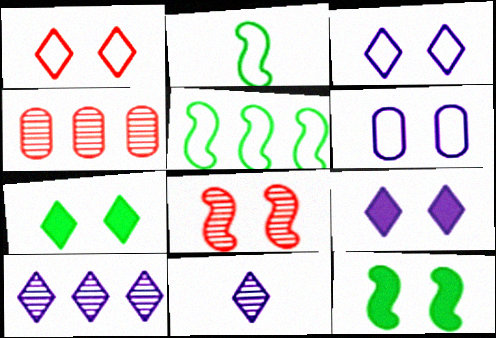[[2, 4, 9], 
[6, 7, 8]]